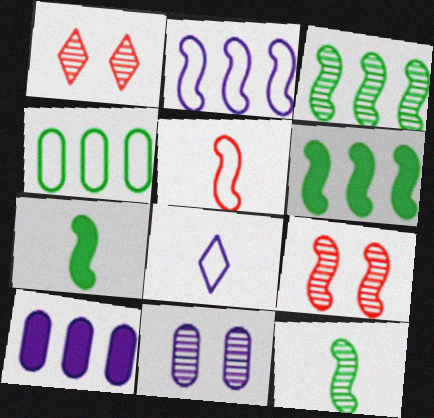[[2, 7, 9]]